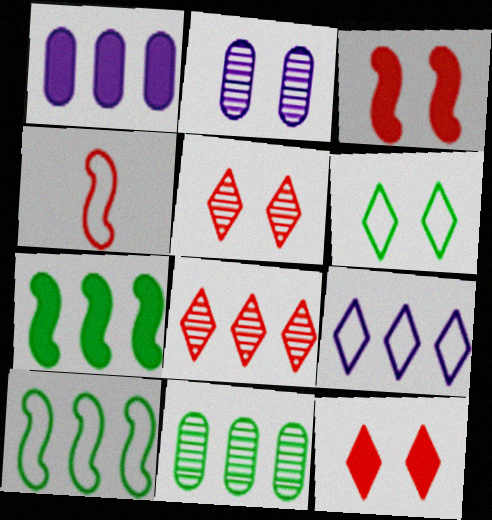[[1, 8, 10], 
[2, 3, 6]]